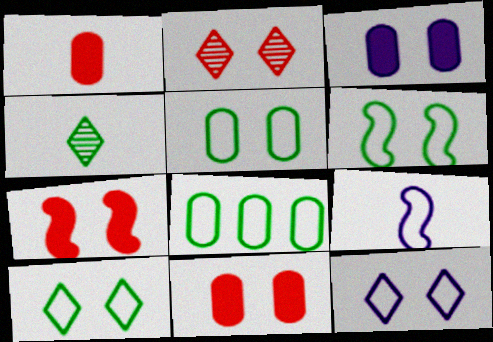[[1, 4, 9], 
[2, 3, 6], 
[5, 6, 10]]